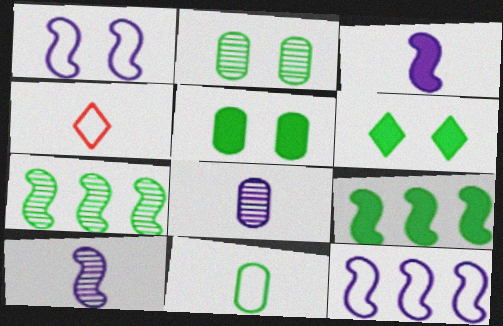[[6, 7, 11]]